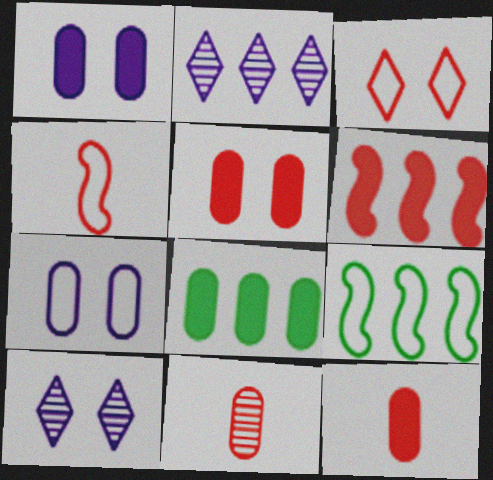[[1, 8, 12], 
[3, 6, 11], 
[4, 8, 10], 
[7, 8, 11], 
[9, 10, 12]]